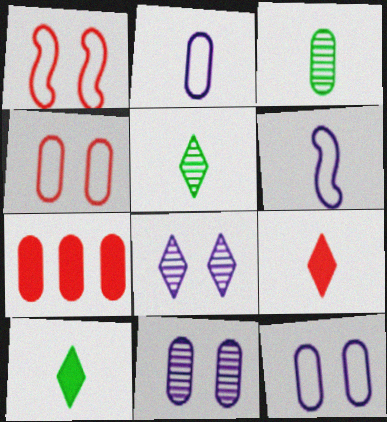[[3, 6, 9], 
[3, 7, 12]]